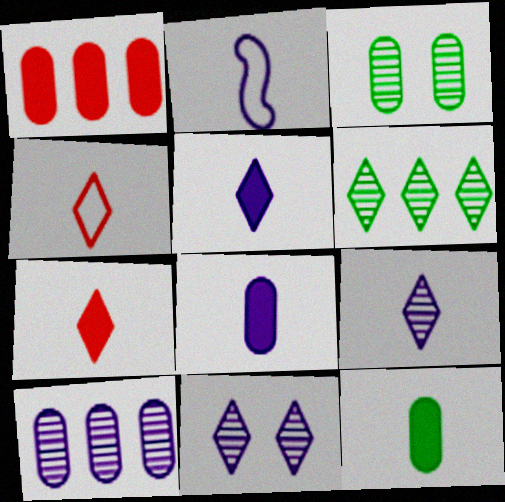[[2, 8, 9]]